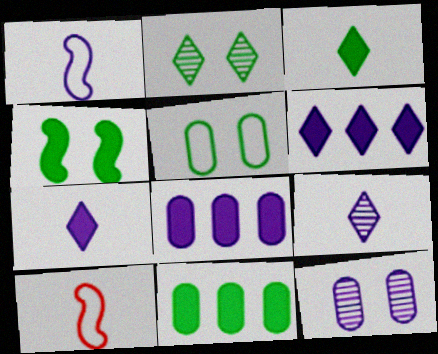[[1, 6, 12], 
[2, 4, 5], 
[2, 8, 10], 
[3, 4, 11]]